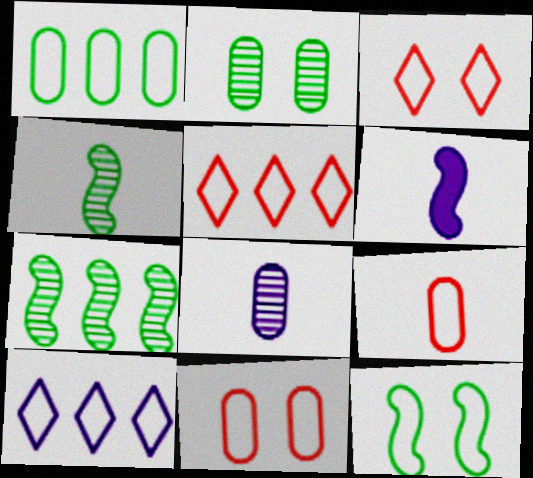[[2, 5, 6], 
[9, 10, 12]]